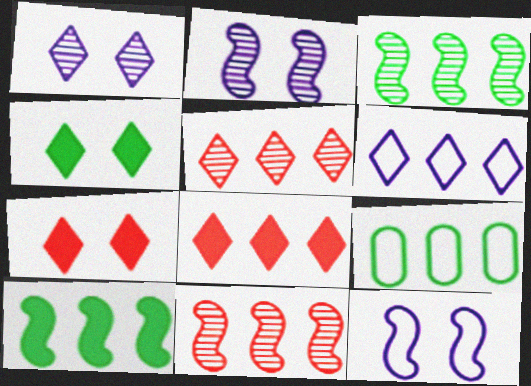[]